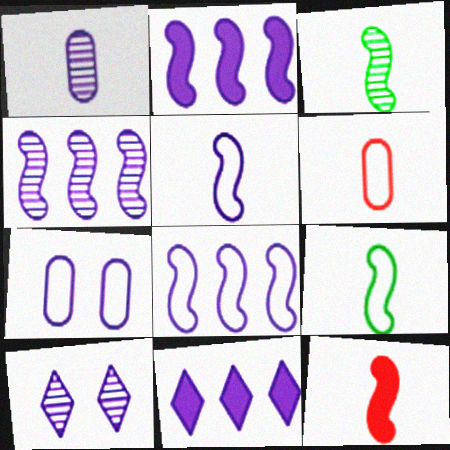[[1, 4, 10], 
[2, 4, 8], 
[3, 5, 12]]